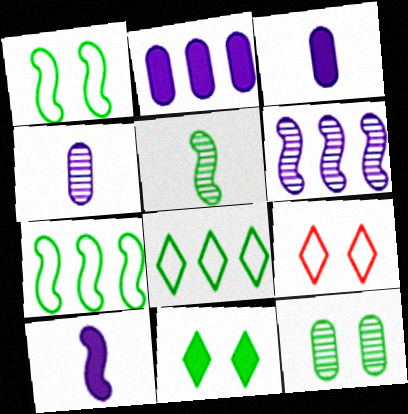[[1, 11, 12], 
[2, 5, 9]]